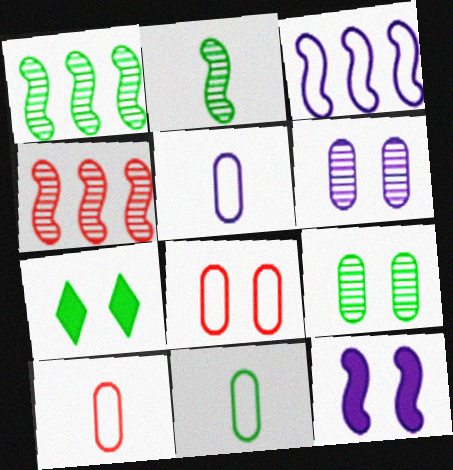[[1, 7, 11], 
[4, 5, 7], 
[5, 10, 11]]